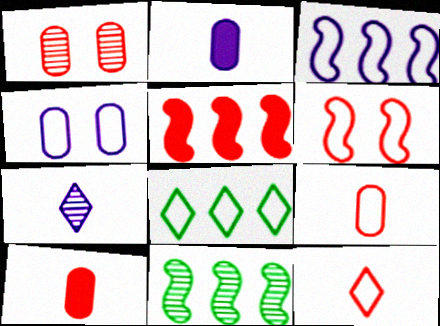[[1, 5, 12], 
[1, 7, 11], 
[3, 5, 11]]